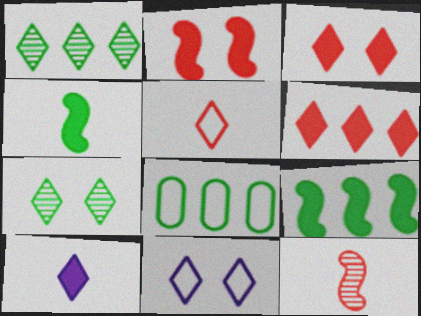[[1, 8, 9], 
[3, 7, 11], 
[4, 7, 8]]